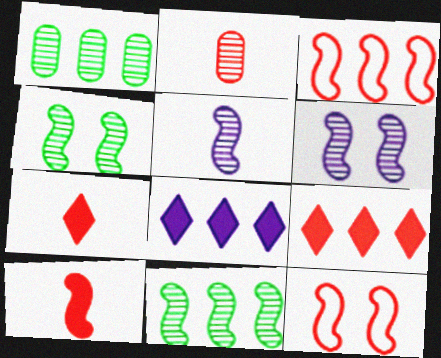[[1, 3, 8], 
[2, 9, 12]]